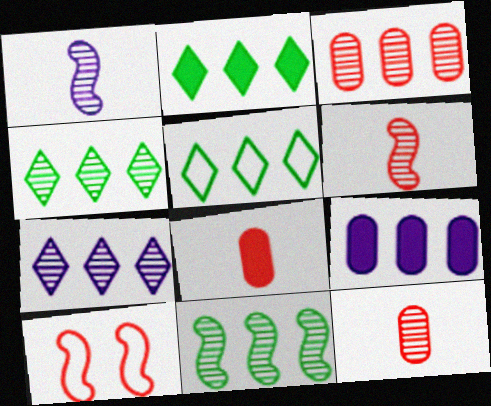[[2, 4, 5], 
[3, 7, 11]]